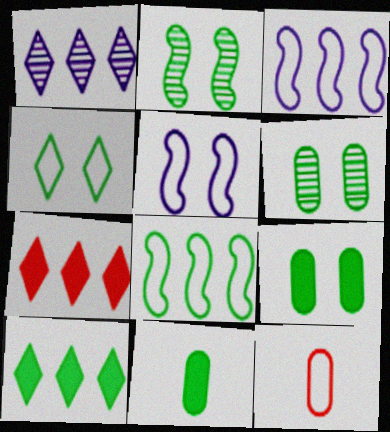[[2, 4, 9], 
[3, 4, 12]]